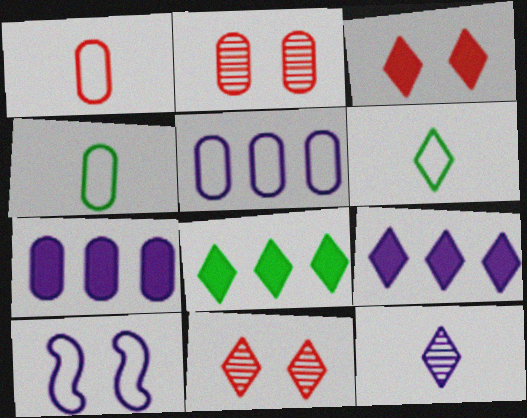[[2, 4, 7], 
[6, 9, 11], 
[7, 10, 12]]